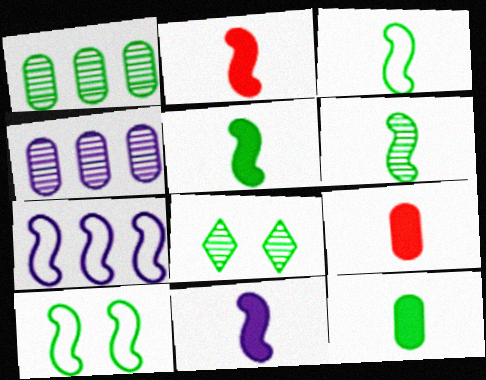[[1, 6, 8], 
[2, 5, 11], 
[3, 5, 6], 
[7, 8, 9]]